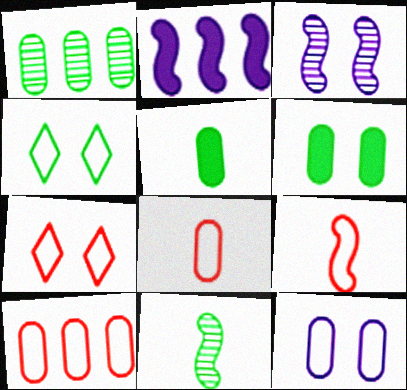[[3, 6, 7], 
[7, 9, 10]]